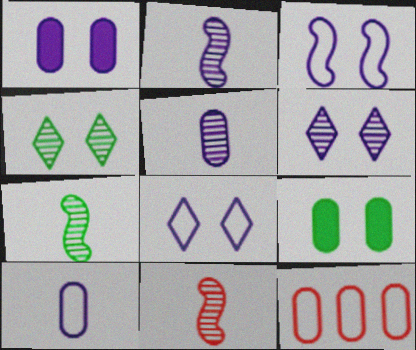[[1, 3, 6], 
[2, 7, 11], 
[5, 9, 12]]